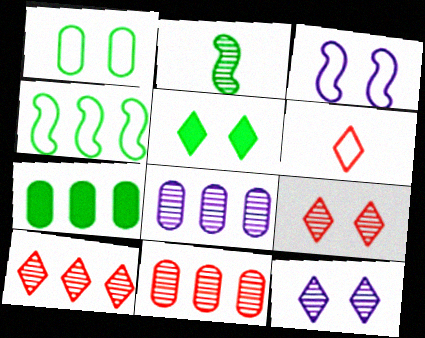[[2, 8, 9], 
[2, 11, 12]]